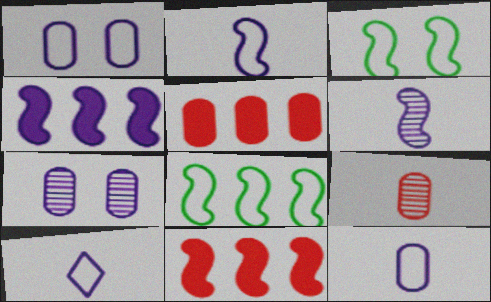[[2, 10, 12], 
[3, 6, 11], 
[4, 7, 10]]